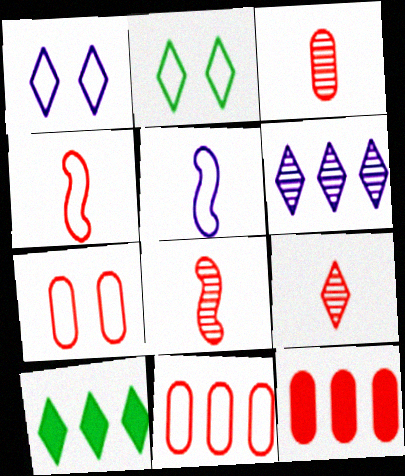[[1, 9, 10], 
[2, 5, 11], 
[3, 7, 12], 
[3, 8, 9]]